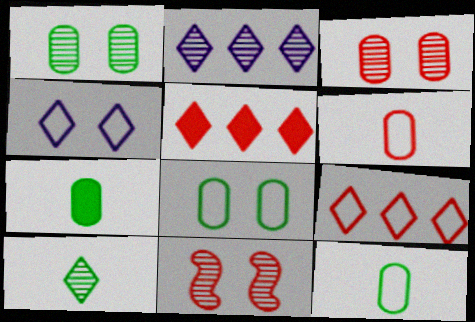[[4, 5, 10], 
[5, 6, 11]]